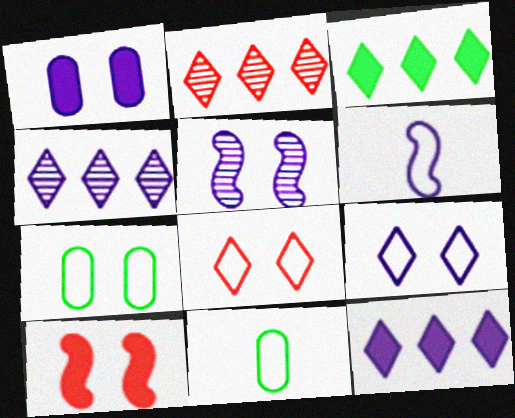[[1, 4, 6], 
[1, 5, 9], 
[4, 10, 11]]